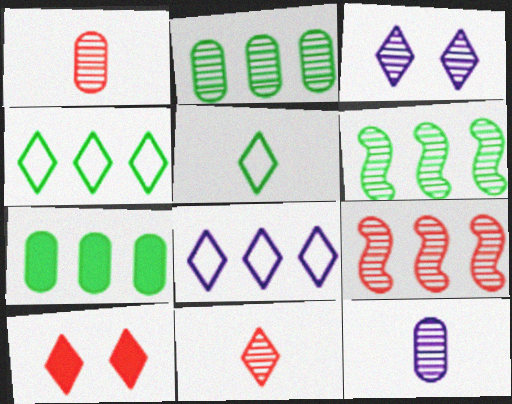[[1, 3, 6], 
[4, 6, 7], 
[7, 8, 9]]